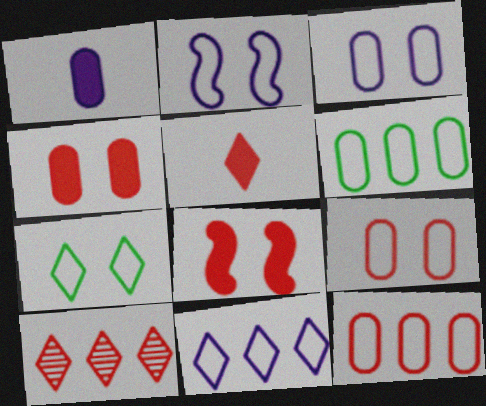[[2, 7, 9]]